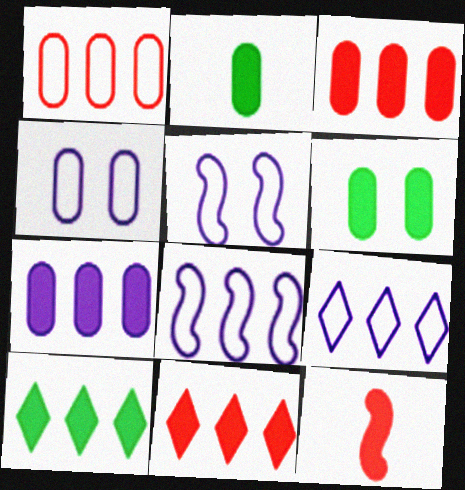[]